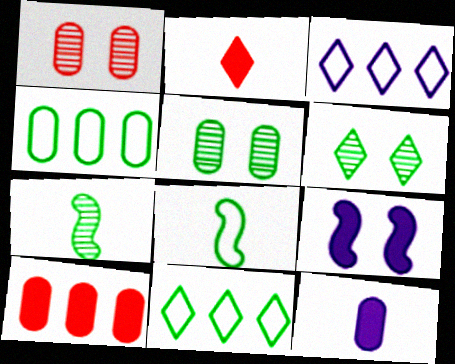[[1, 4, 12], 
[2, 3, 6]]